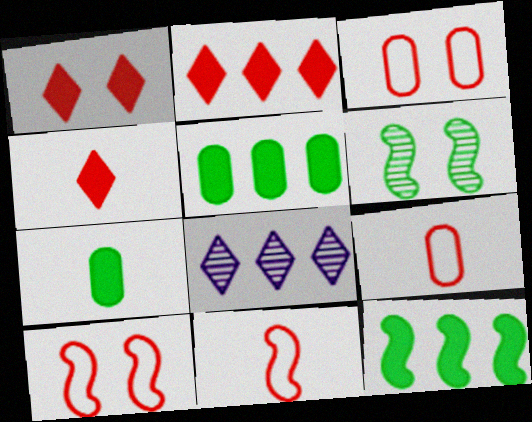[[1, 2, 4], 
[7, 8, 10]]